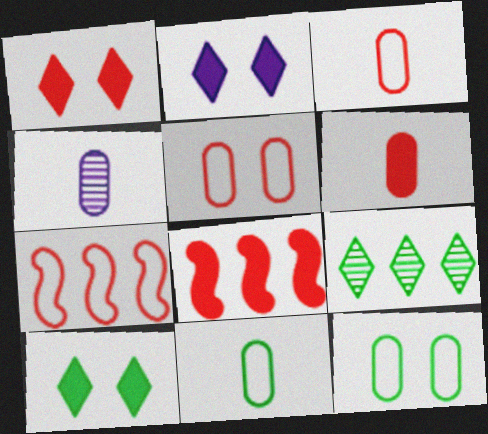[[1, 2, 10], 
[1, 6, 8], 
[4, 6, 11], 
[4, 7, 10]]